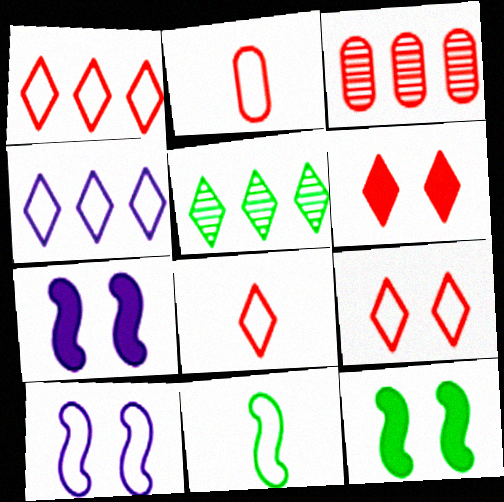[[1, 8, 9], 
[2, 5, 7]]